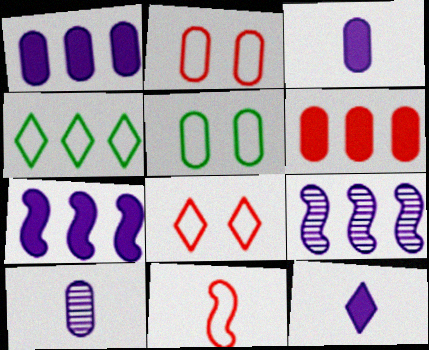[[4, 6, 9], 
[5, 6, 10]]